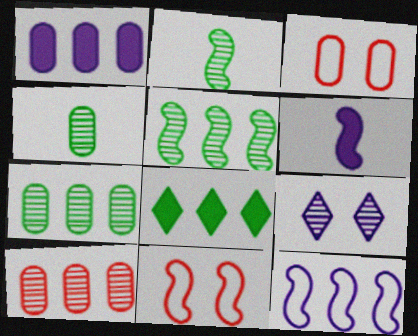[[1, 3, 4], 
[2, 9, 10], 
[5, 6, 11], 
[8, 10, 12]]